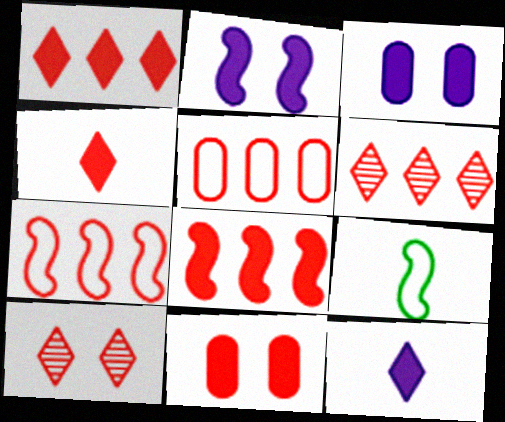[[3, 6, 9], 
[4, 8, 11], 
[5, 6, 8]]